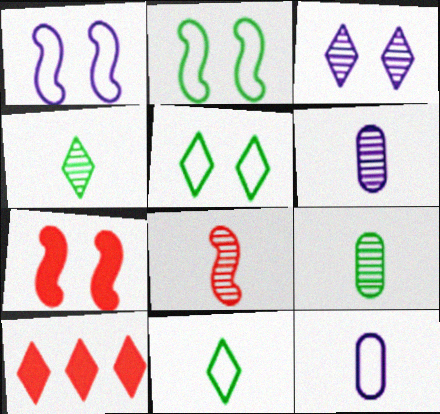[[1, 9, 10], 
[2, 6, 10], 
[3, 10, 11], 
[4, 6, 8]]